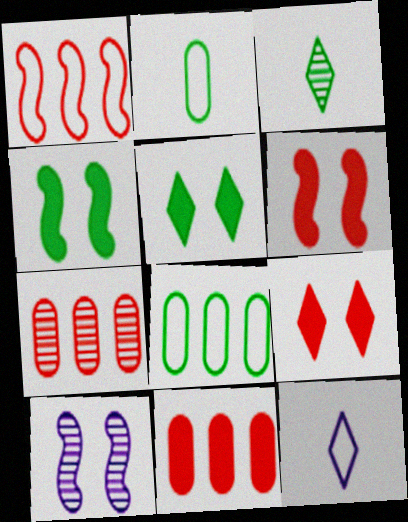[[3, 4, 8], 
[3, 7, 10], 
[4, 7, 12]]